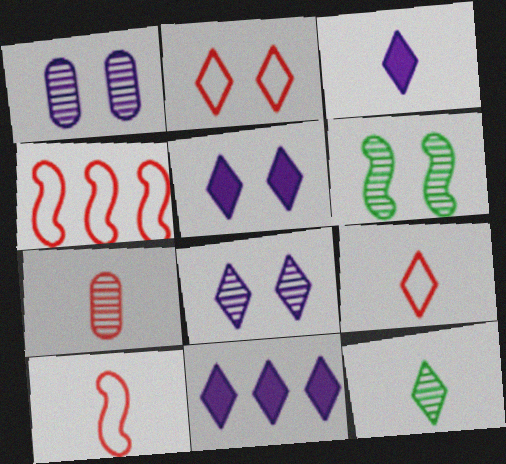[[2, 11, 12], 
[3, 5, 11], 
[3, 9, 12]]